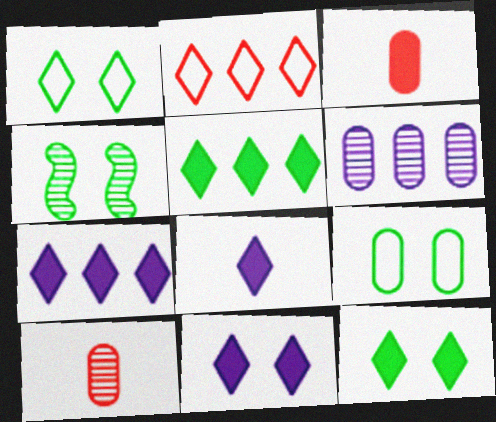[[3, 6, 9], 
[4, 9, 12], 
[7, 8, 11]]